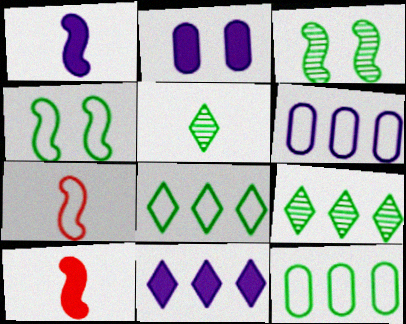[[1, 2, 11], 
[2, 7, 9]]